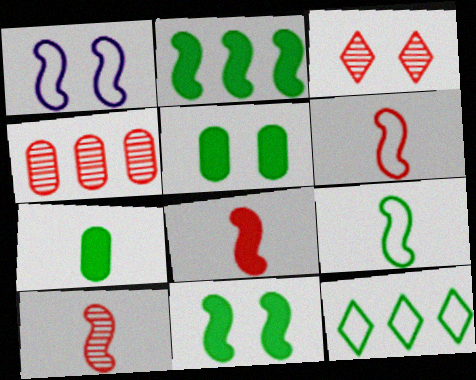[[1, 2, 10], 
[1, 3, 5], 
[3, 4, 10], 
[6, 8, 10]]